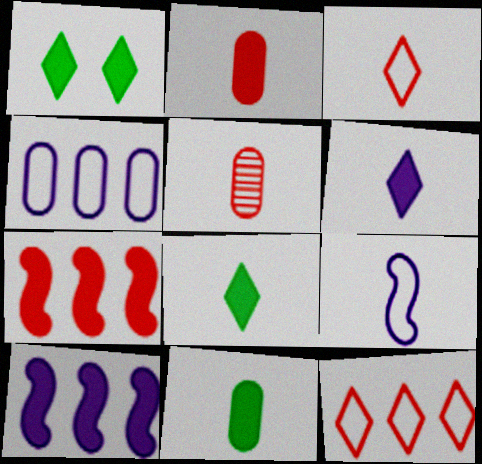[[1, 2, 10], 
[5, 8, 9]]